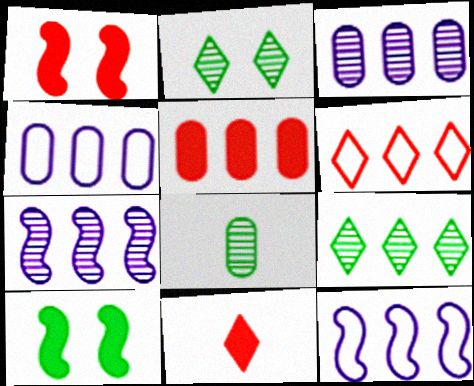[[1, 5, 11], 
[5, 9, 12]]